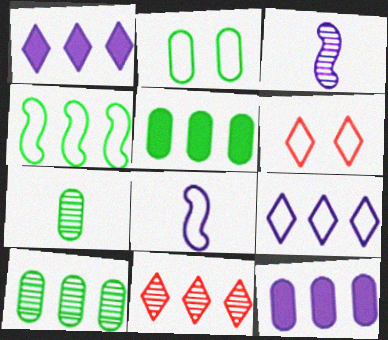[[2, 5, 7], 
[3, 5, 6], 
[4, 11, 12]]